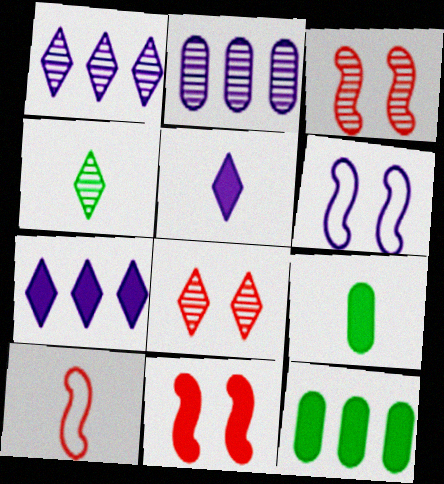[[1, 4, 8], 
[2, 3, 4], 
[2, 5, 6], 
[5, 11, 12], 
[7, 9, 11]]